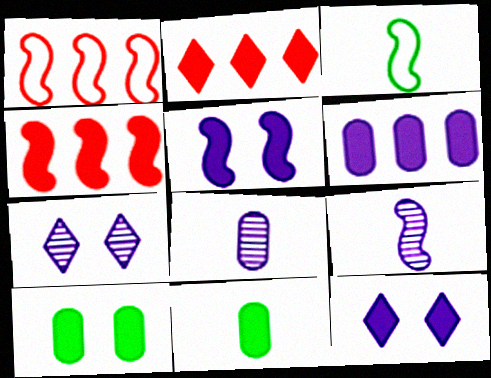[[1, 7, 11], 
[2, 5, 11], 
[4, 11, 12]]